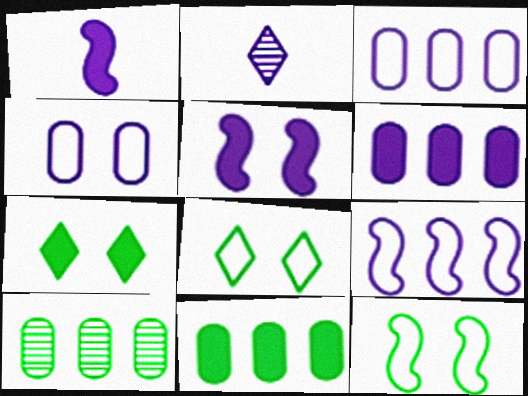[[2, 3, 5]]